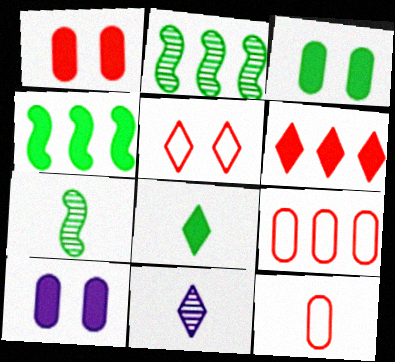[[1, 3, 10], 
[3, 4, 8]]